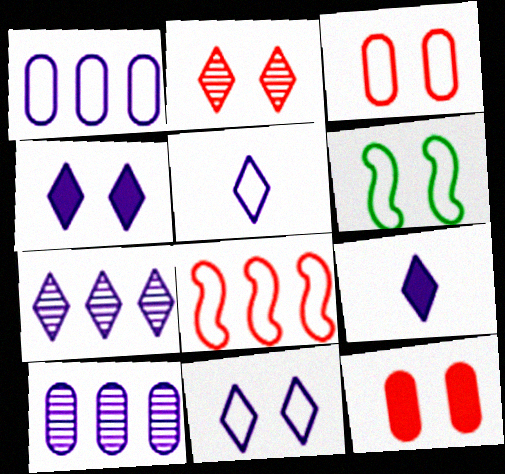[[3, 6, 11], 
[4, 5, 7], 
[7, 9, 11]]